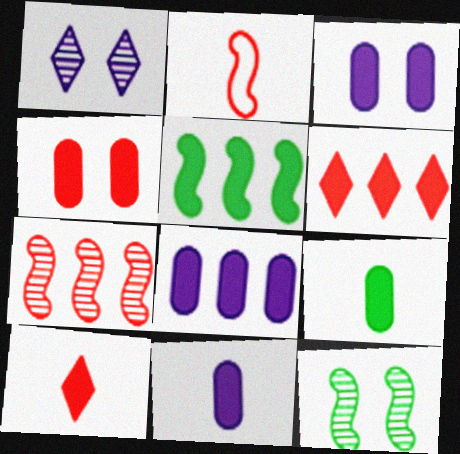[[3, 5, 10], 
[3, 8, 11], 
[4, 8, 9], 
[5, 6, 8]]